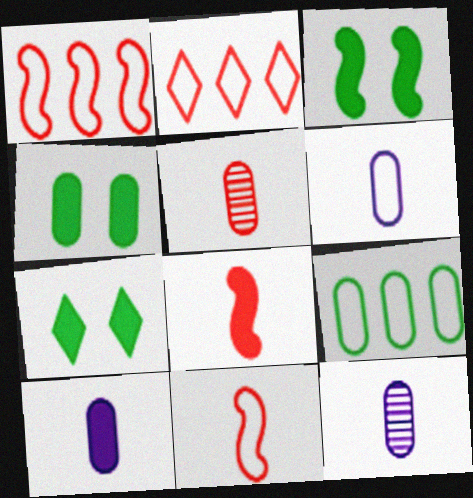[[1, 7, 12], 
[2, 3, 12], 
[3, 4, 7], 
[6, 10, 12]]